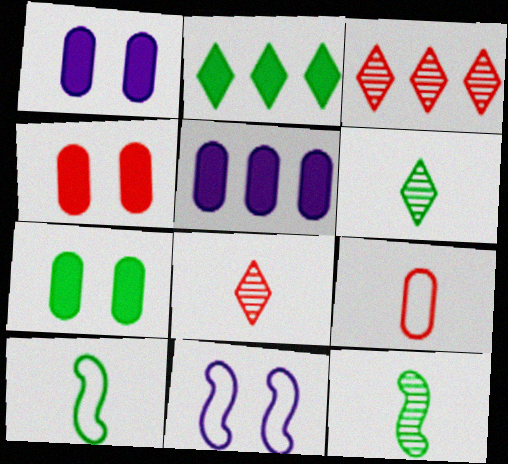[[1, 3, 10], 
[1, 4, 7]]